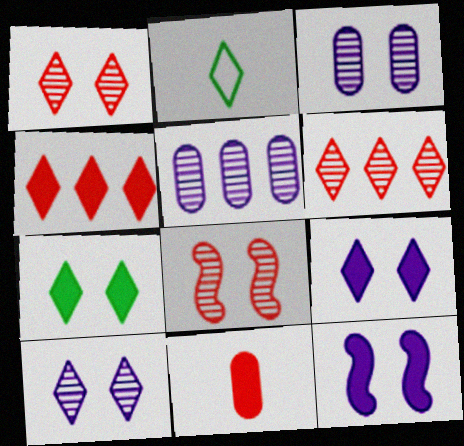[[2, 4, 10], 
[2, 6, 9]]